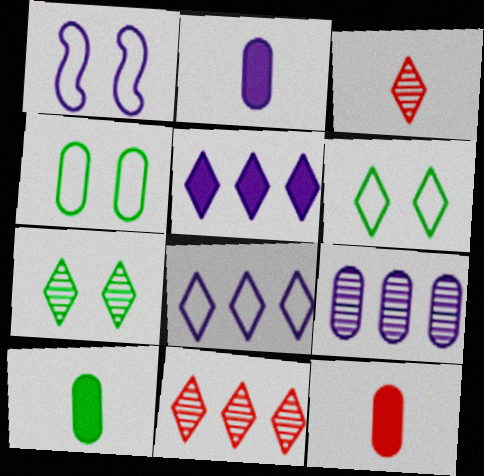[[1, 10, 11], 
[2, 10, 12], 
[3, 5, 6], 
[4, 9, 12]]